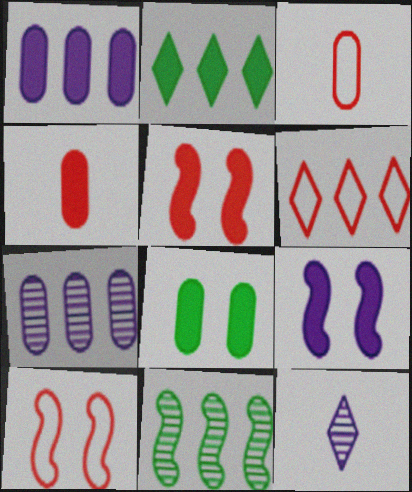[[1, 4, 8], 
[1, 6, 11], 
[2, 4, 9], 
[3, 6, 10], 
[3, 7, 8]]